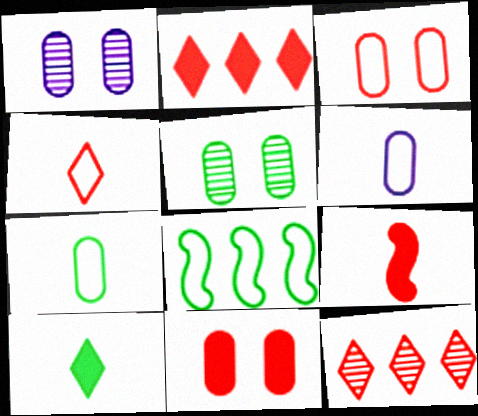[[2, 9, 11], 
[3, 9, 12], 
[5, 8, 10]]